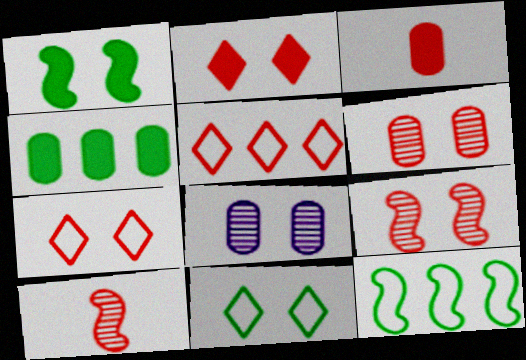[[1, 7, 8], 
[3, 5, 9]]